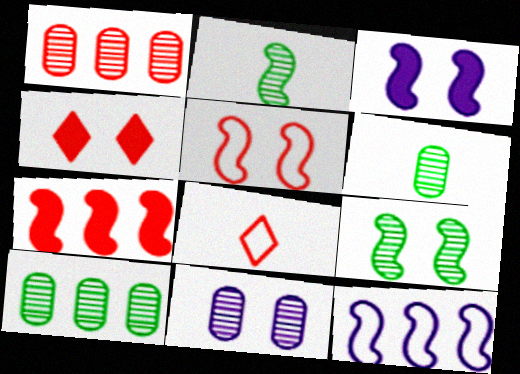[[1, 6, 11], 
[3, 5, 9], 
[3, 8, 10], 
[4, 6, 12]]